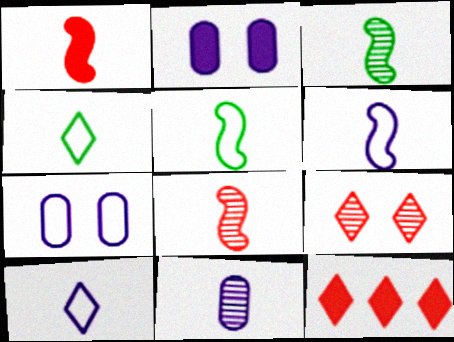[[1, 3, 6], 
[1, 4, 11], 
[3, 7, 12]]